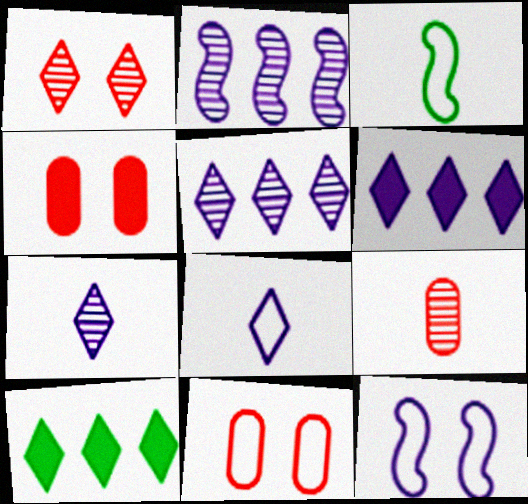[[1, 8, 10], 
[3, 4, 5], 
[9, 10, 12]]